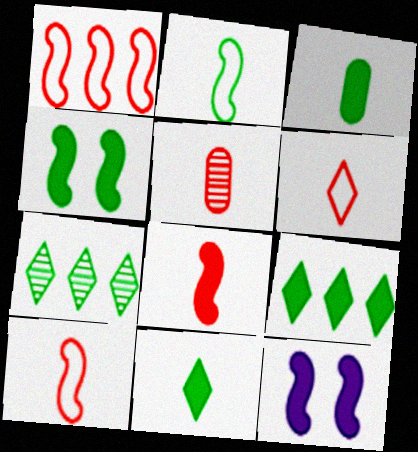[[3, 4, 9], 
[5, 6, 8]]